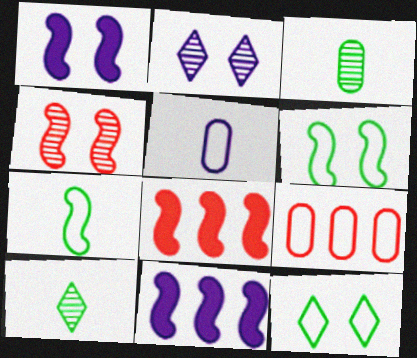[[1, 4, 6], 
[1, 9, 10], 
[2, 5, 11], 
[4, 7, 11]]